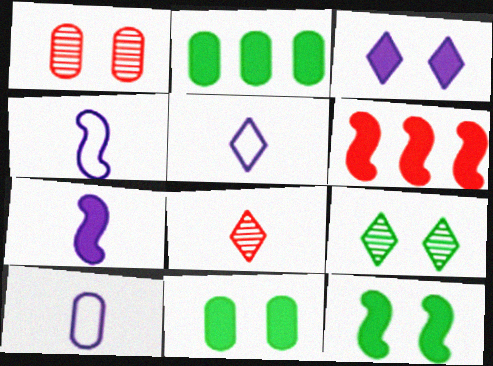[[1, 2, 10], 
[4, 5, 10], 
[6, 7, 12], 
[6, 9, 10]]